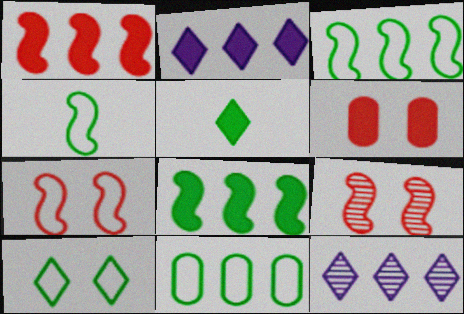[[1, 11, 12], 
[4, 6, 12], 
[4, 10, 11]]